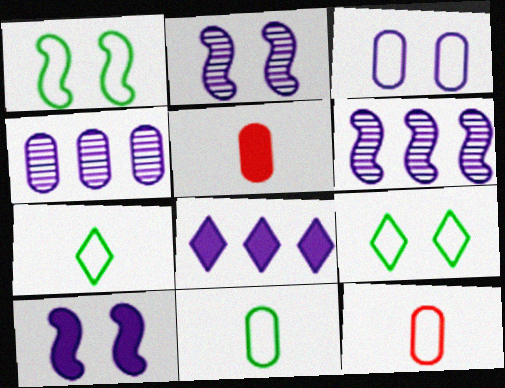[[5, 6, 9]]